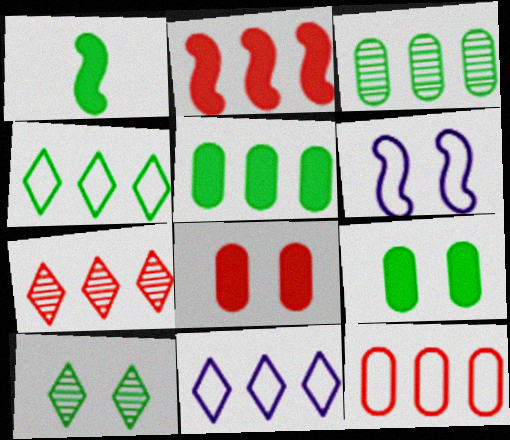[[2, 3, 11], 
[2, 7, 12], 
[6, 8, 10]]